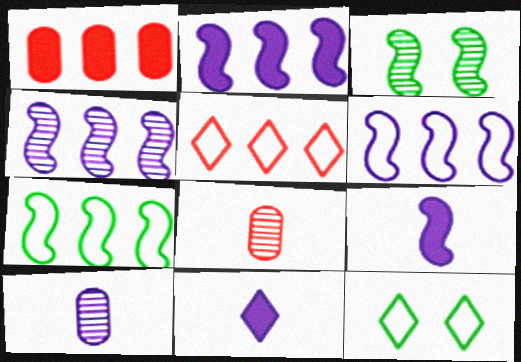[[2, 4, 6], 
[2, 8, 12]]